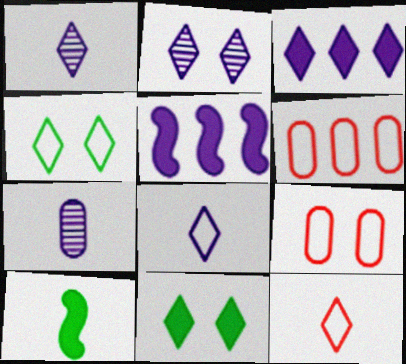[[2, 3, 8], 
[2, 6, 10], 
[7, 10, 12]]